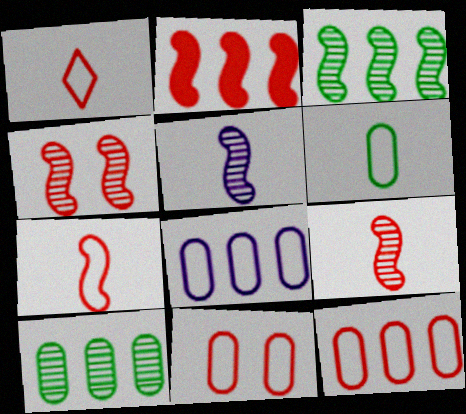[[2, 4, 7], 
[3, 4, 5], 
[6, 8, 11]]